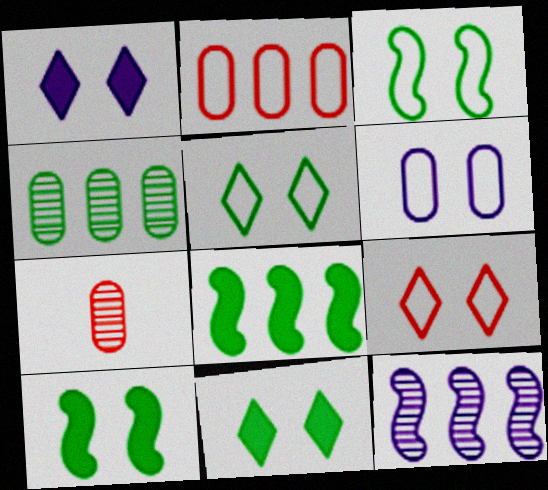[[3, 6, 9]]